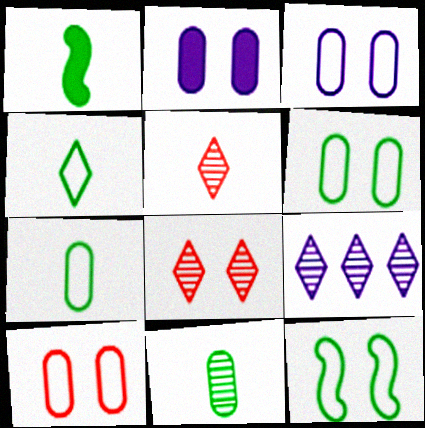[[1, 4, 11], 
[1, 9, 10], 
[2, 8, 12], 
[3, 6, 10]]